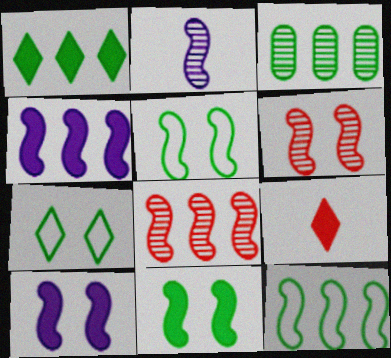[[1, 3, 12], 
[4, 8, 12], 
[5, 6, 10]]